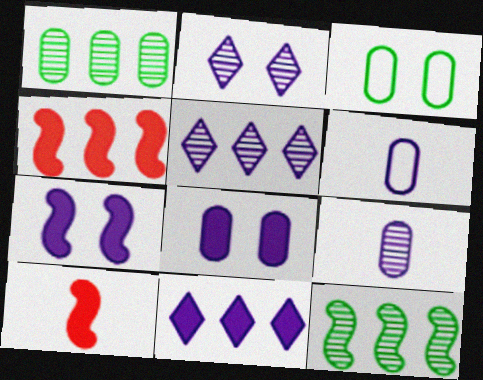[[3, 5, 10], 
[5, 6, 7]]